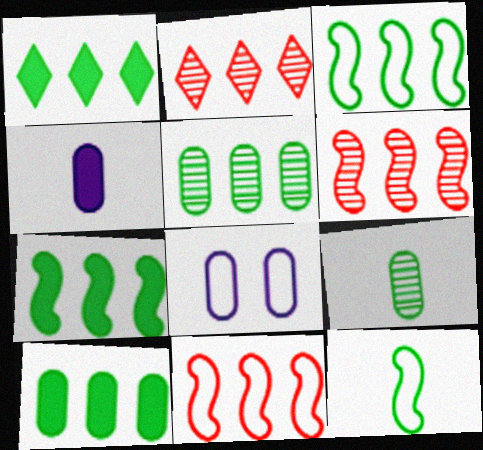[[1, 3, 5], 
[1, 7, 10]]